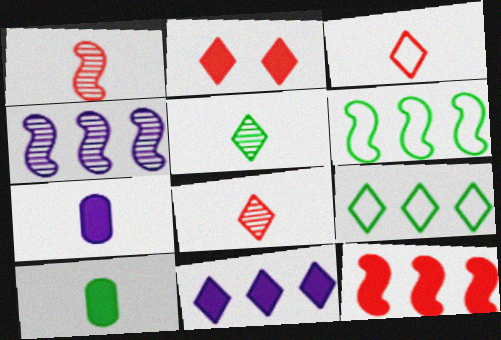[[4, 6, 12]]